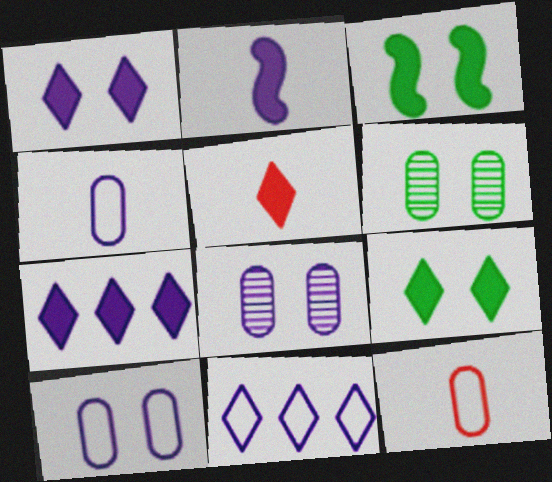[[2, 8, 11], 
[5, 7, 9]]